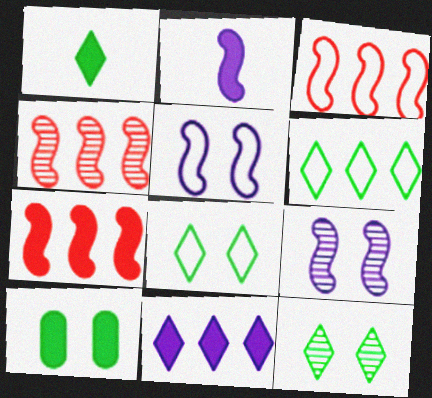[[1, 6, 12], 
[3, 4, 7]]